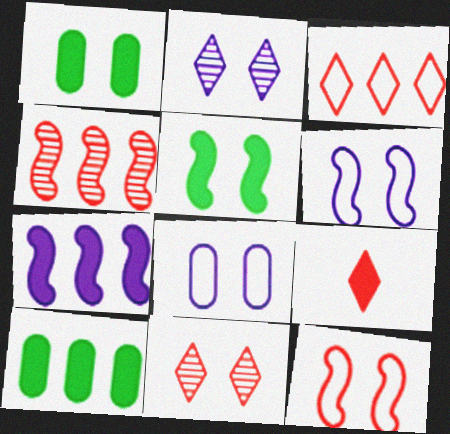[[1, 2, 12], 
[1, 6, 11], 
[1, 7, 9], 
[3, 9, 11], 
[5, 8, 11]]